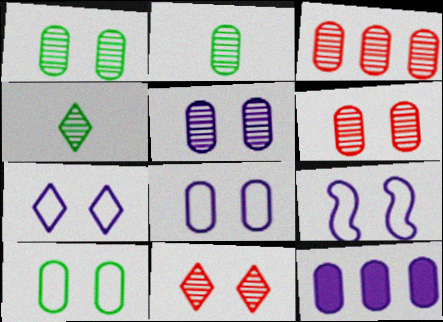[[1, 5, 6], 
[2, 3, 5], 
[7, 8, 9]]